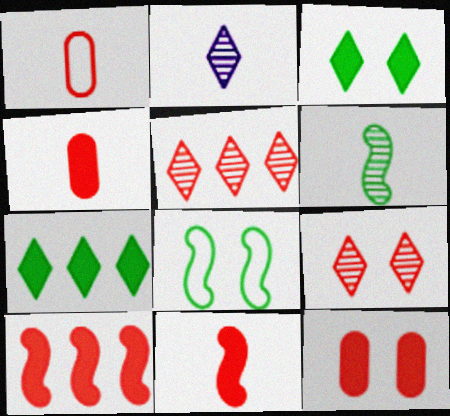[[1, 9, 10]]